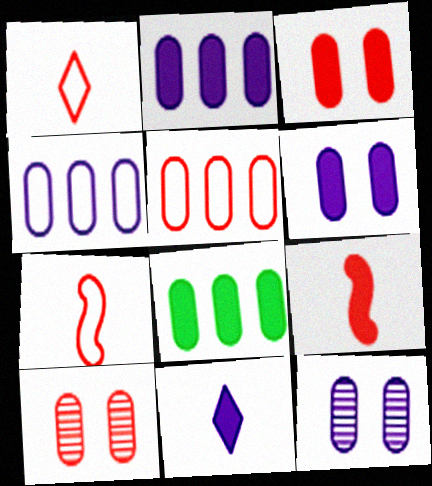[]